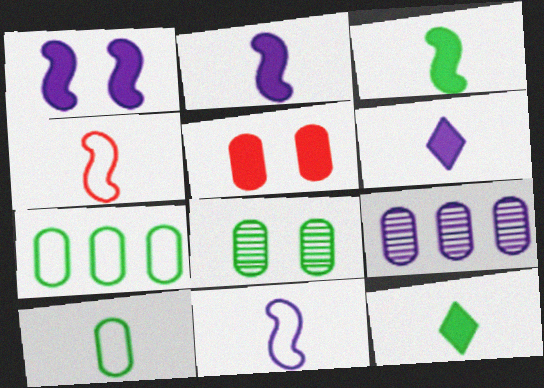[[5, 9, 10]]